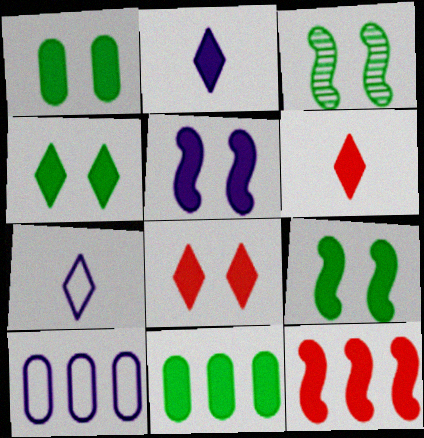[[1, 2, 12], 
[1, 4, 9], 
[1, 5, 8], 
[3, 6, 10], 
[5, 6, 11]]